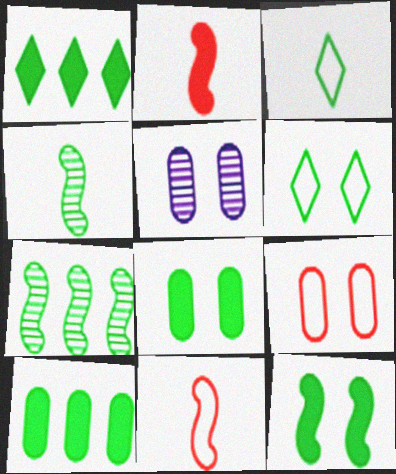[[1, 5, 11], 
[3, 7, 8], 
[4, 6, 10], 
[5, 8, 9]]